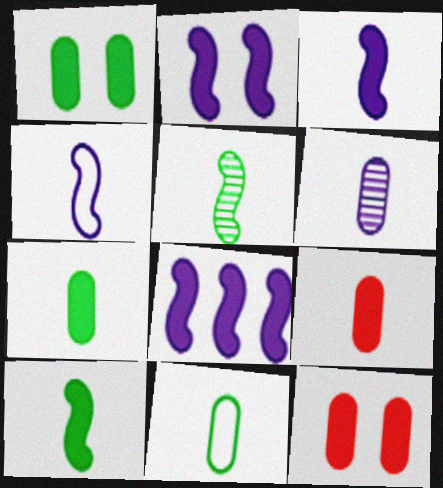[[2, 3, 8], 
[6, 9, 11]]